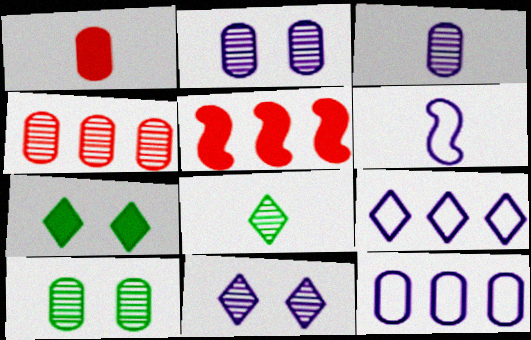[[1, 6, 8], 
[1, 10, 12], 
[3, 4, 10], 
[4, 6, 7]]